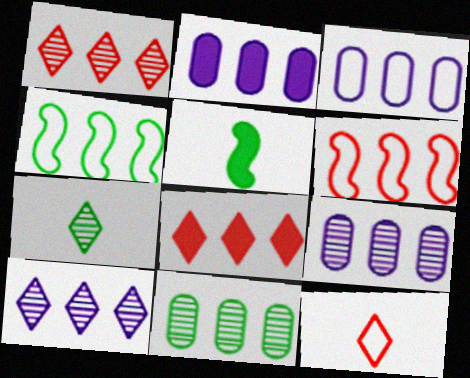[[1, 2, 4], 
[2, 3, 9], 
[4, 8, 9]]